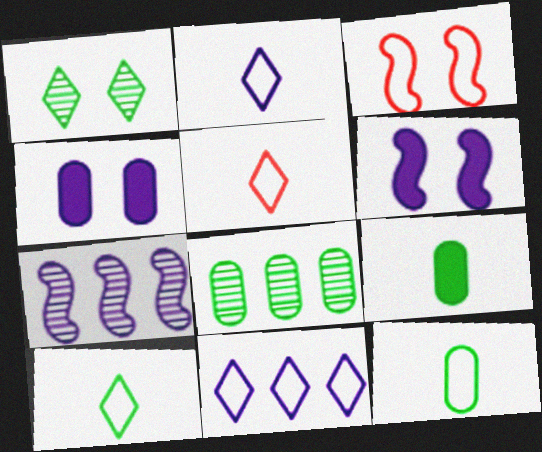[[1, 3, 4], 
[2, 4, 7], 
[2, 5, 10], 
[3, 11, 12], 
[5, 6, 8]]